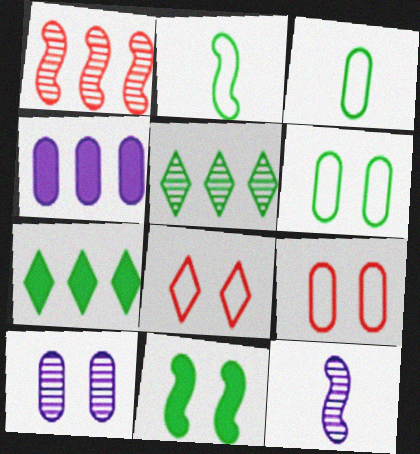[[3, 5, 11], 
[7, 9, 12], 
[8, 10, 11]]